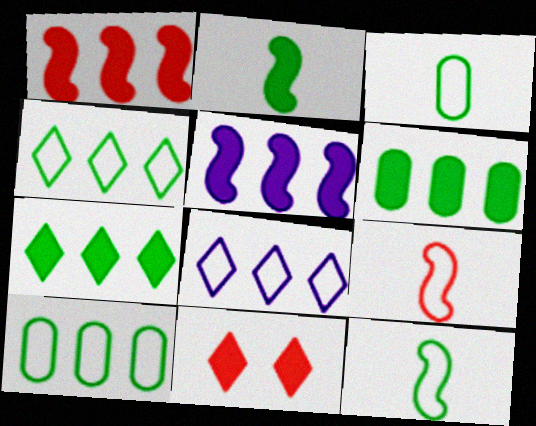[]